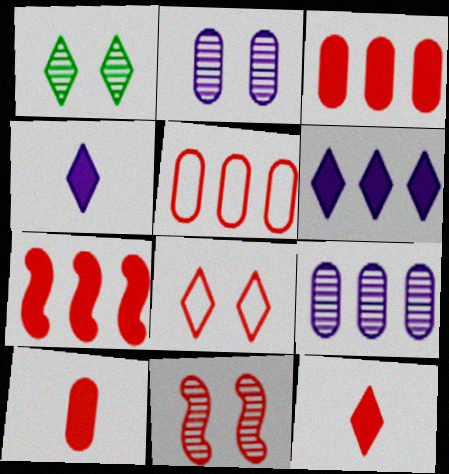[[1, 2, 11], 
[5, 11, 12]]